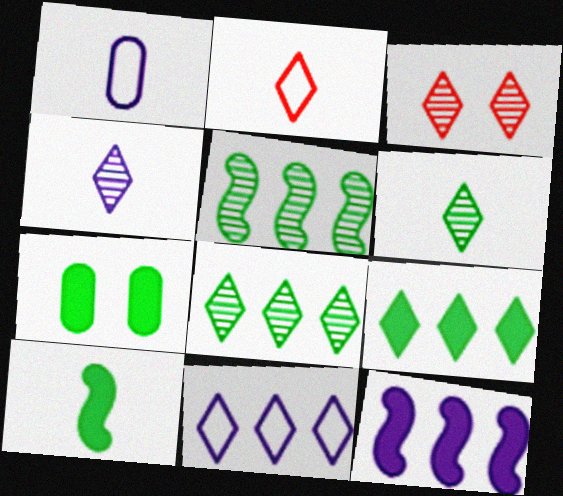[[3, 4, 8], 
[7, 9, 10]]